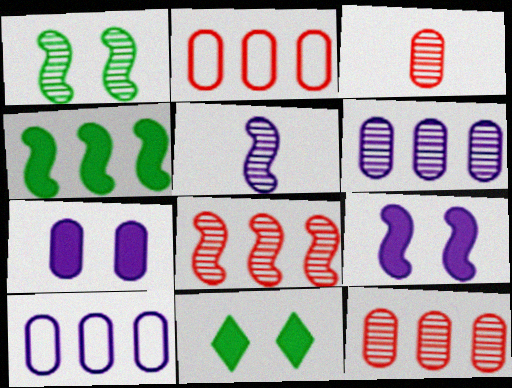[[1, 5, 8], 
[2, 5, 11]]